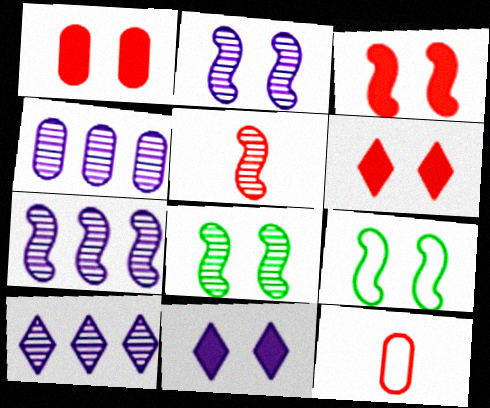[[1, 3, 6], 
[2, 3, 9], 
[4, 7, 10], 
[5, 7, 8]]